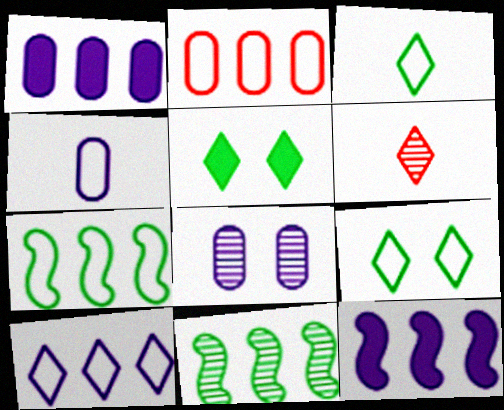[[1, 4, 8], 
[2, 7, 10], 
[5, 6, 10], 
[6, 8, 11]]